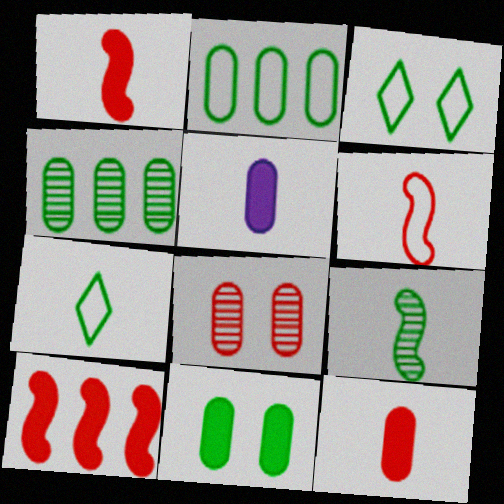[[2, 5, 8]]